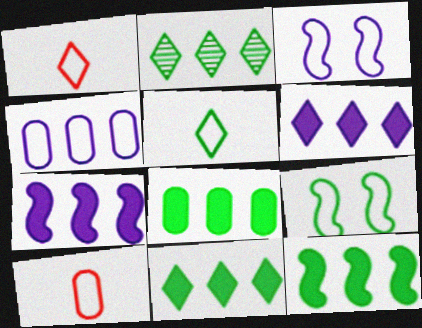[[1, 4, 9], 
[8, 11, 12]]